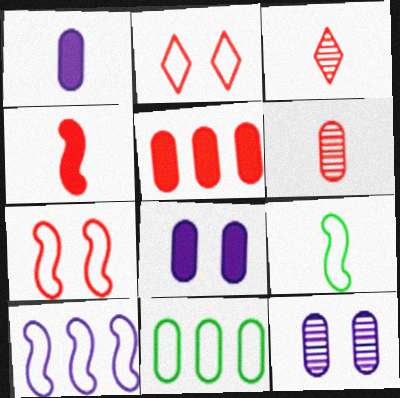[[1, 3, 9], 
[3, 5, 7], 
[6, 8, 11], 
[7, 9, 10]]